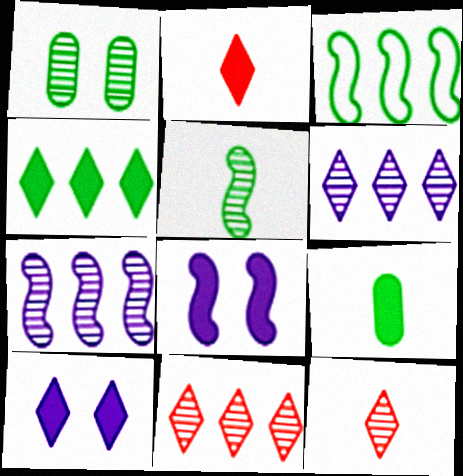[[1, 7, 12], 
[2, 4, 10]]